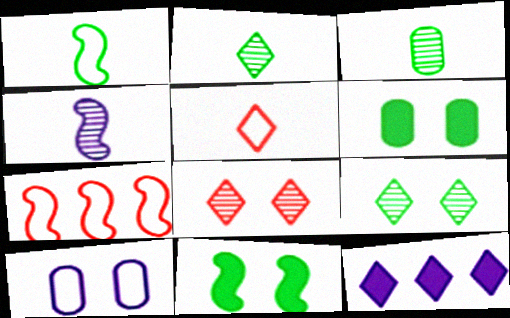[[4, 7, 11], 
[4, 10, 12], 
[5, 9, 12], 
[8, 10, 11]]